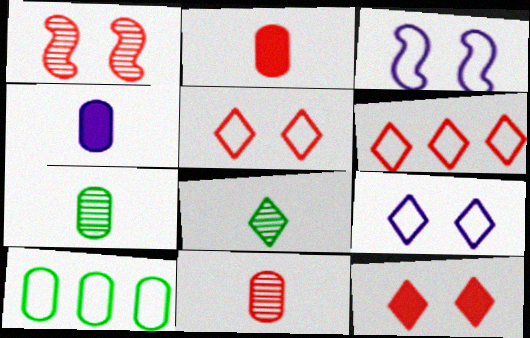[[1, 2, 6]]